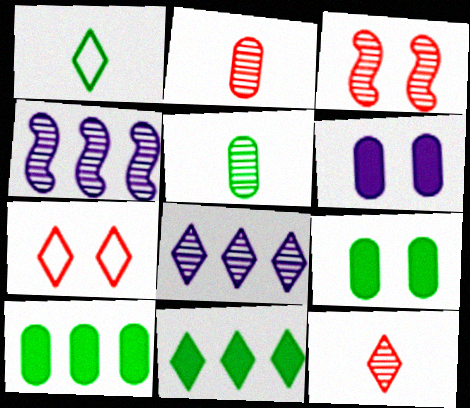[[3, 5, 8]]